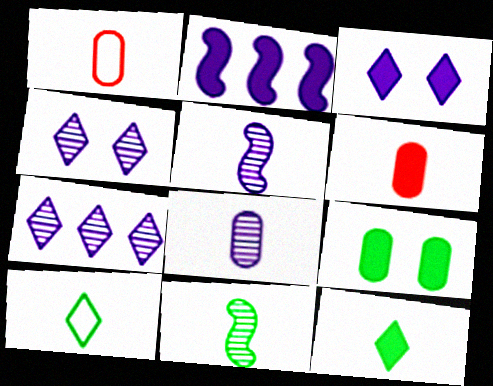[[1, 5, 12], 
[5, 6, 10]]